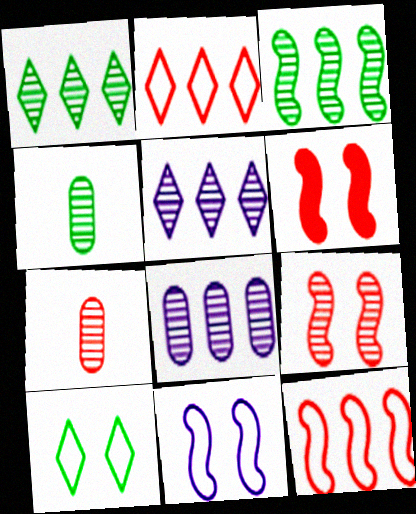[[2, 6, 7], 
[4, 5, 9]]